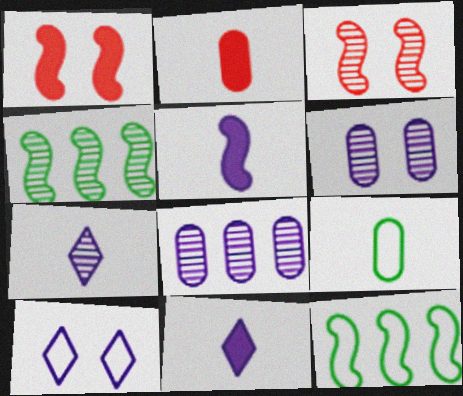[[2, 4, 10], 
[3, 5, 12], 
[5, 8, 10]]